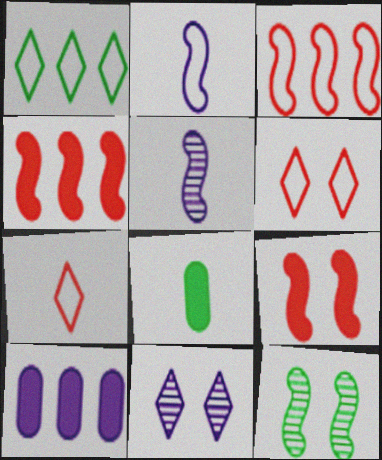[[1, 8, 12], 
[2, 4, 12], 
[2, 10, 11], 
[3, 8, 11], 
[5, 7, 8], 
[7, 10, 12]]